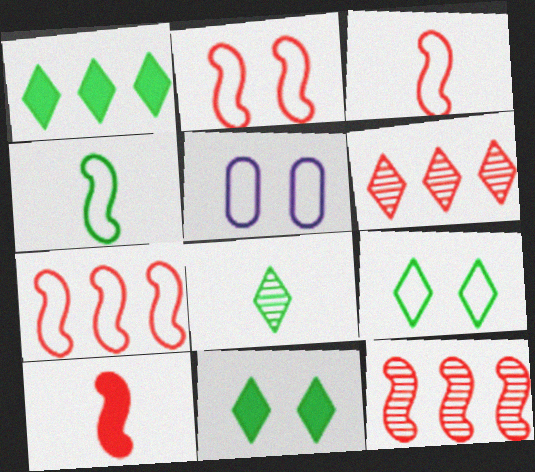[[1, 8, 9], 
[2, 3, 7], 
[2, 5, 9], 
[2, 10, 12]]